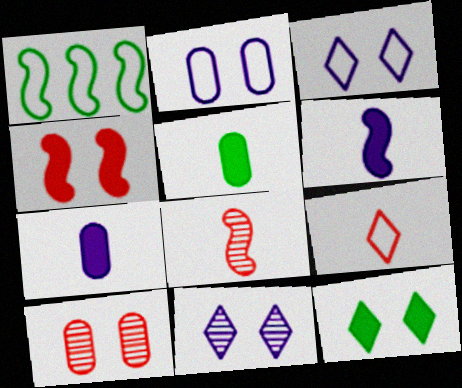[[1, 2, 9]]